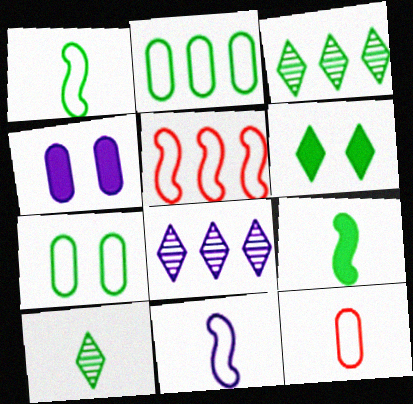[[3, 7, 9], 
[4, 5, 10], 
[4, 8, 11]]